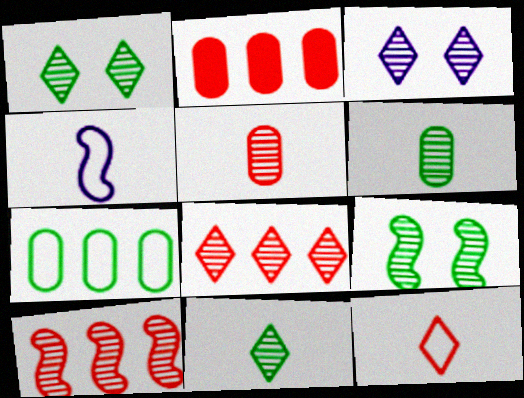[[1, 2, 4], 
[3, 6, 10], 
[3, 8, 11]]